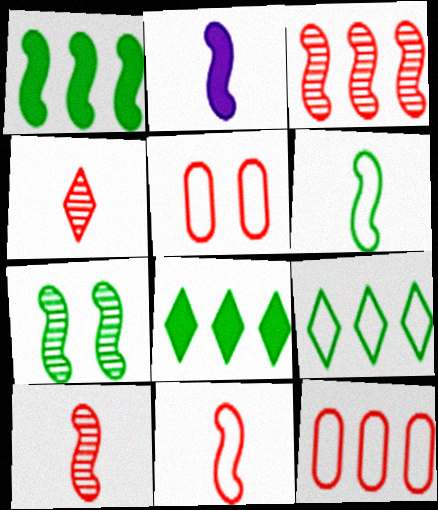[[1, 6, 7], 
[2, 6, 10]]